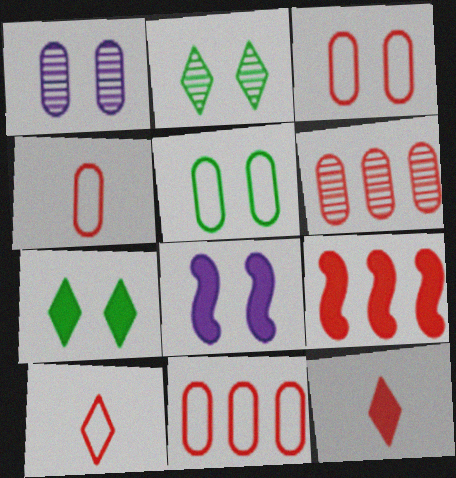[[2, 3, 8], 
[3, 4, 11]]